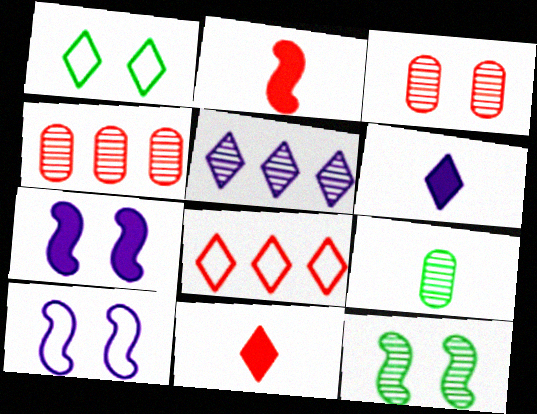[[1, 3, 7], 
[1, 5, 11], 
[2, 3, 8], 
[7, 8, 9]]